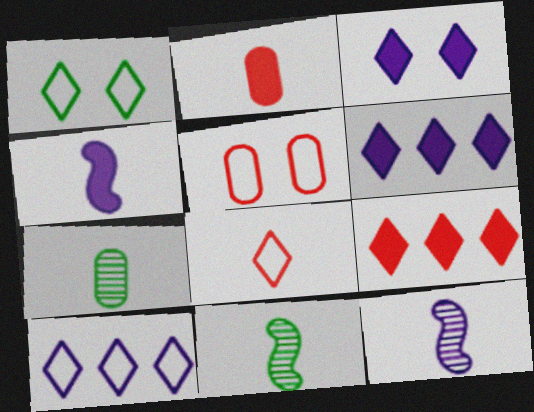[[1, 8, 10], 
[4, 7, 8], 
[5, 6, 11]]